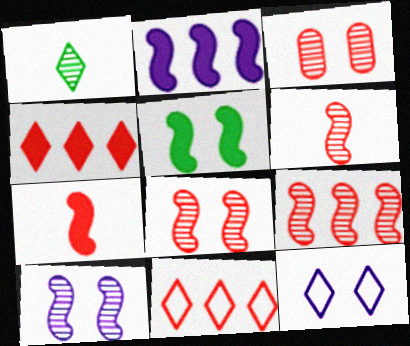[[1, 4, 12], 
[2, 5, 7], 
[3, 5, 12], 
[3, 7, 11], 
[6, 8, 9]]